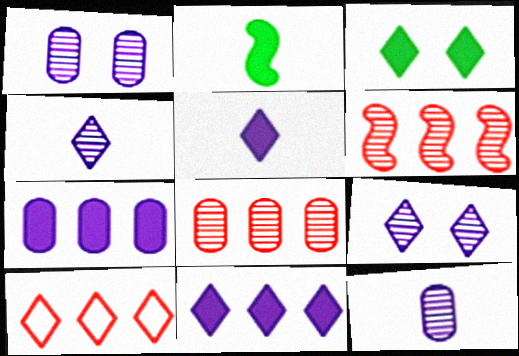[[1, 2, 10], 
[3, 4, 10]]